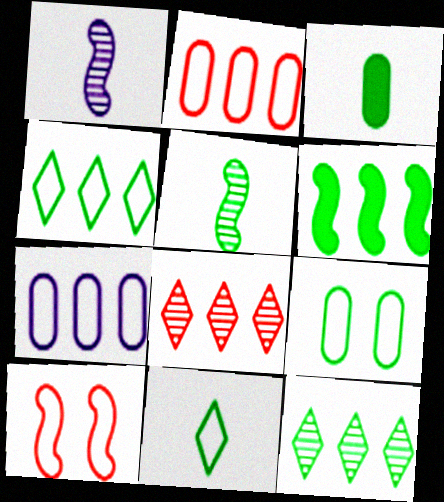[[1, 6, 10], 
[3, 5, 11], 
[6, 7, 8], 
[7, 10, 11]]